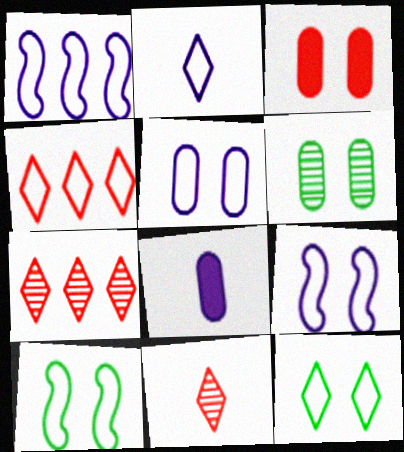[[1, 2, 5], 
[2, 4, 12], 
[3, 5, 6], 
[7, 8, 10]]